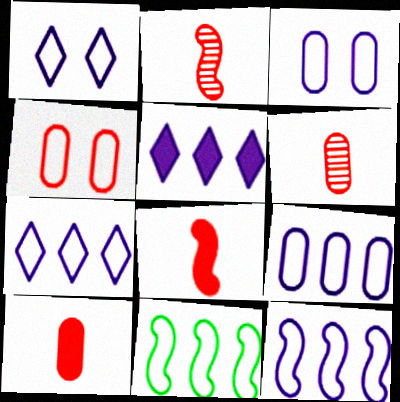[[7, 9, 12]]